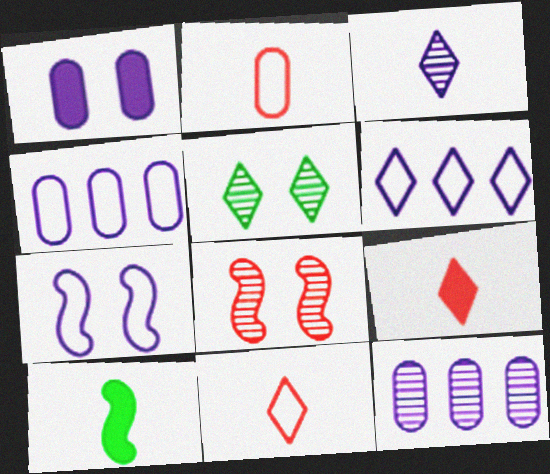[[2, 3, 10], 
[5, 6, 9]]